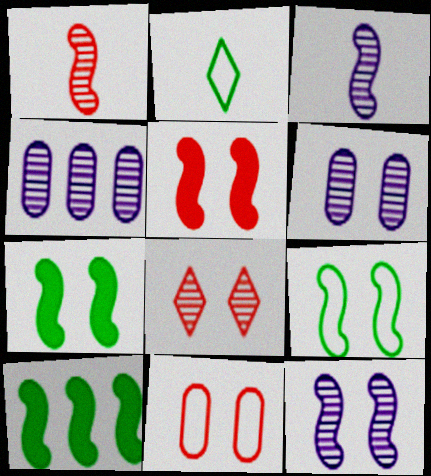[[2, 4, 5], 
[5, 8, 11], 
[5, 9, 12]]